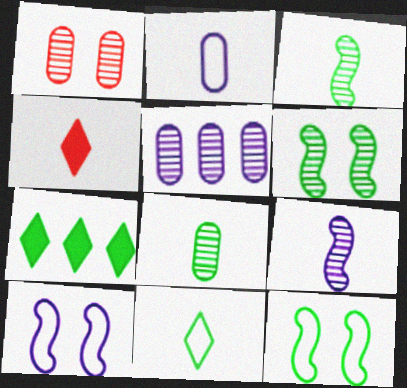[[1, 5, 8], 
[2, 3, 4], 
[4, 5, 12], 
[7, 8, 12]]